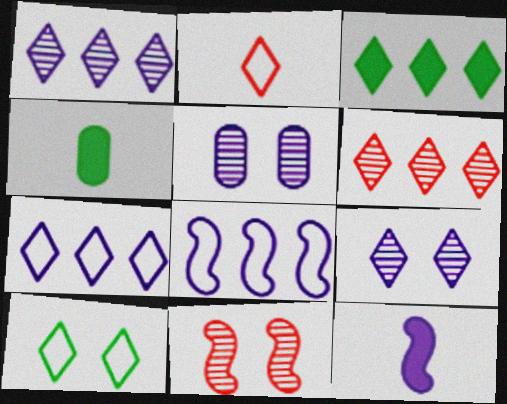[[2, 3, 9], 
[2, 7, 10], 
[3, 6, 7], 
[4, 7, 11], 
[5, 7, 12]]